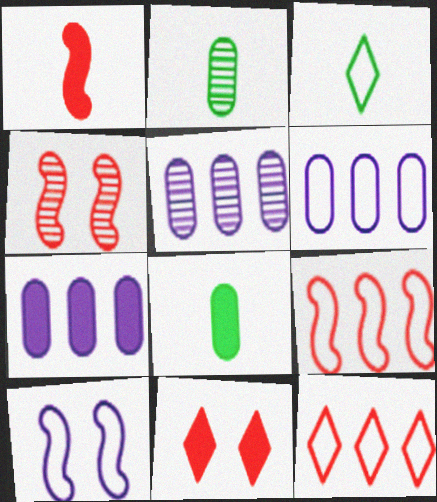[[1, 4, 9], 
[3, 4, 7], 
[5, 6, 7]]